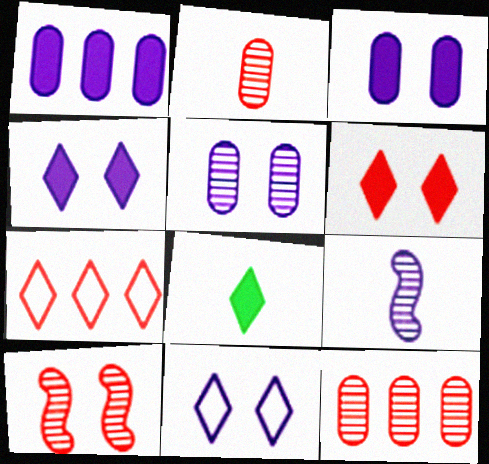[[1, 9, 11]]